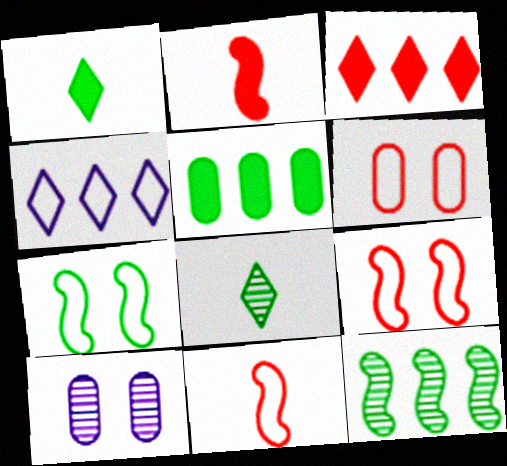[[5, 7, 8]]